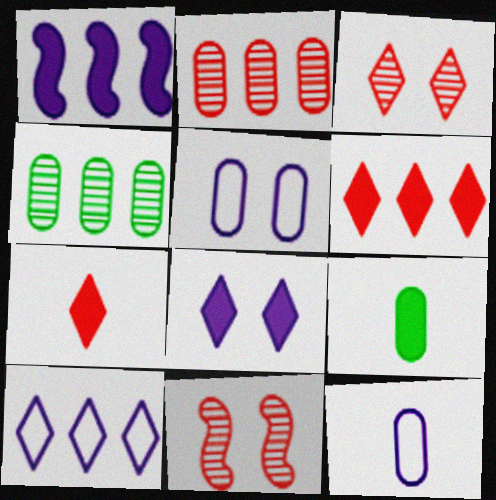[[2, 5, 9], 
[9, 10, 11]]